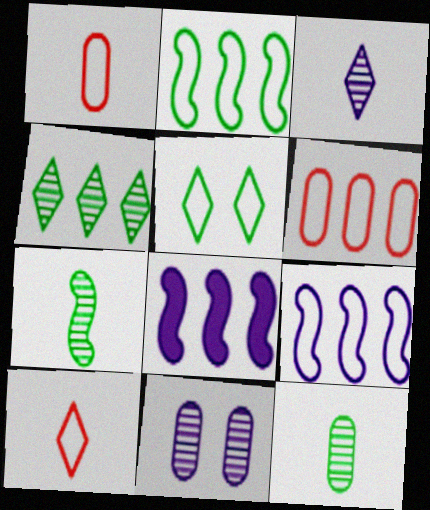[[1, 5, 9], 
[4, 6, 8]]